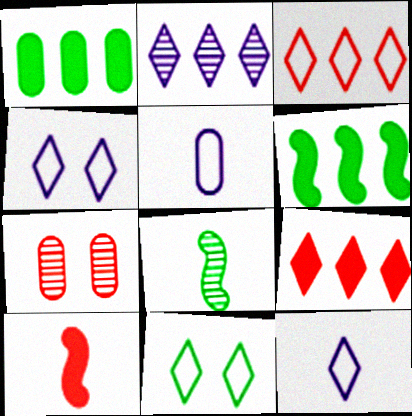[[1, 5, 7], 
[1, 8, 11], 
[2, 7, 8], 
[3, 7, 10], 
[3, 11, 12], 
[6, 7, 12]]